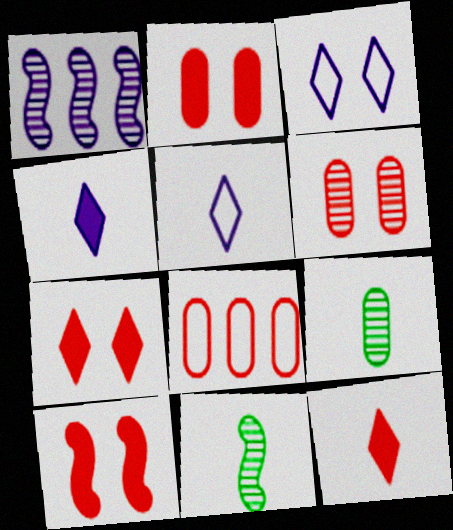[[2, 7, 10]]